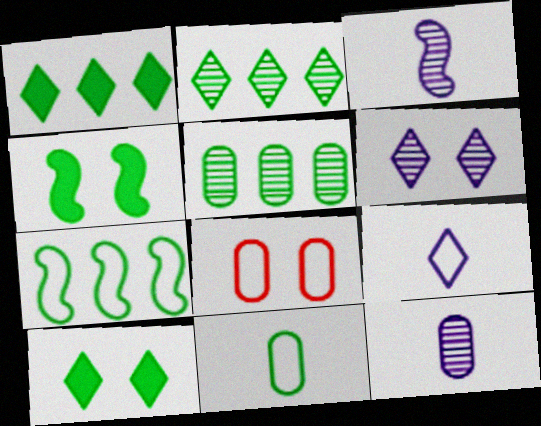[[1, 3, 8], 
[1, 5, 7], 
[2, 4, 11], 
[4, 6, 8], 
[7, 8, 9]]